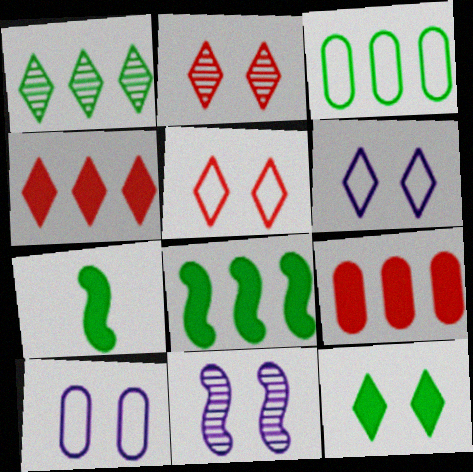[[1, 3, 8], 
[2, 6, 12]]